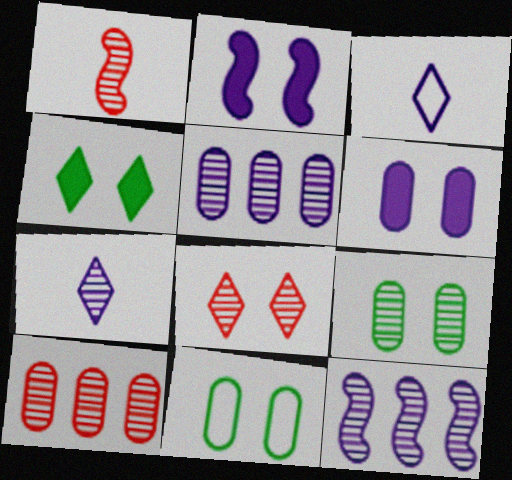[[1, 8, 10], 
[2, 3, 5], 
[2, 8, 11], 
[3, 6, 12]]